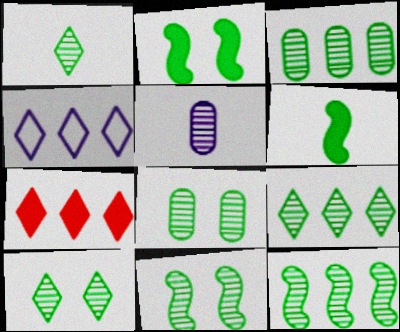[[1, 3, 11], 
[1, 8, 12], 
[1, 9, 10], 
[3, 9, 12], 
[4, 7, 9], 
[8, 10, 11]]